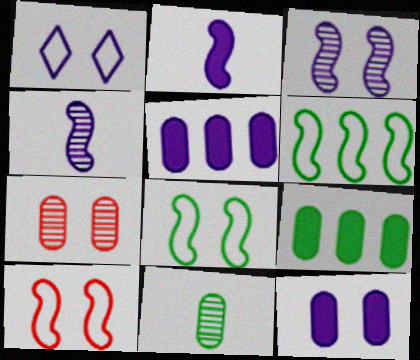[[1, 3, 12], 
[1, 4, 5]]